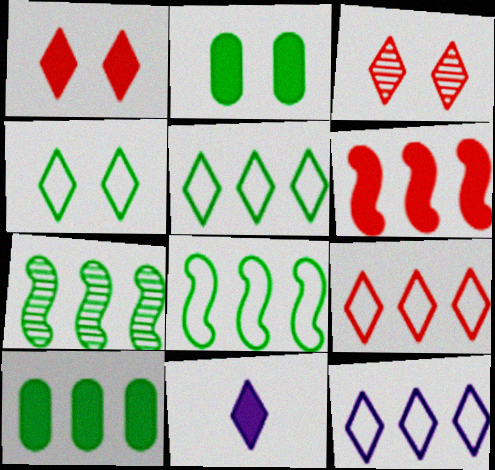[[2, 6, 11], 
[3, 5, 11], 
[5, 7, 10], 
[5, 9, 12]]